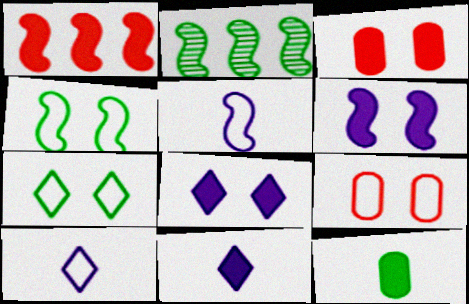[[1, 8, 12], 
[2, 3, 10], 
[2, 7, 12], 
[2, 9, 11]]